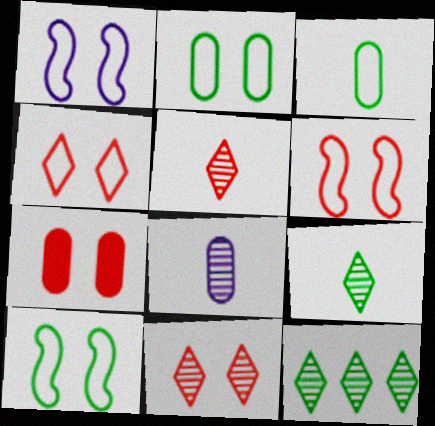[[1, 2, 4], 
[1, 6, 10], 
[6, 7, 11]]